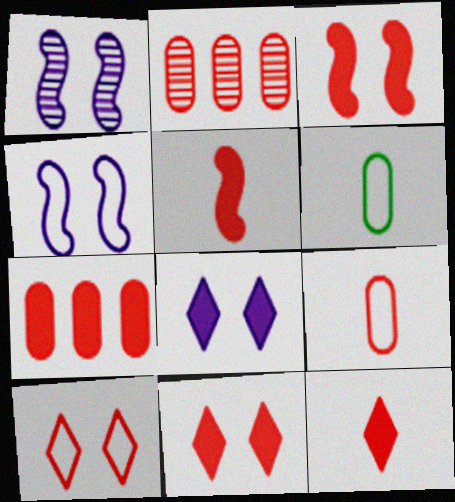[[2, 5, 10], 
[3, 7, 12], 
[5, 7, 11]]